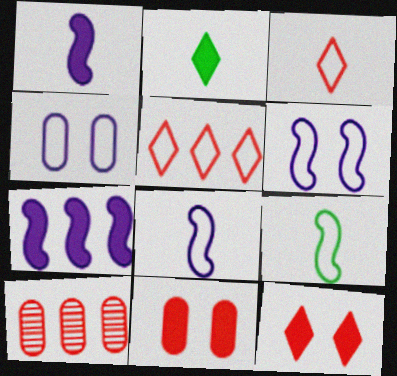[[2, 6, 10], 
[2, 7, 11], 
[4, 5, 9]]